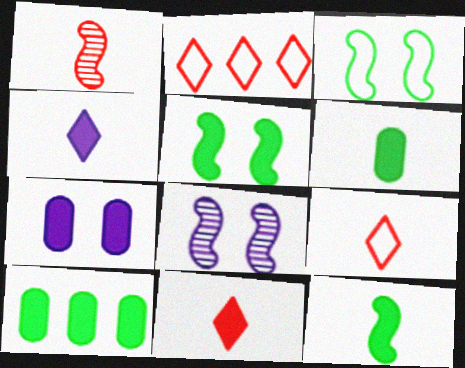[[2, 6, 8], 
[8, 9, 10]]